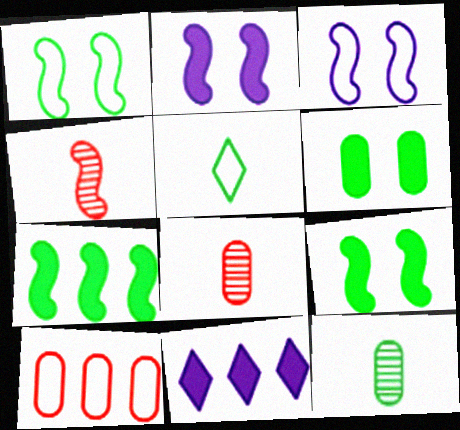[[1, 8, 11], 
[3, 4, 7], 
[3, 5, 10]]